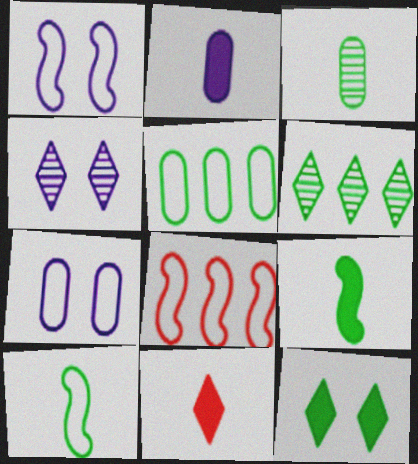[[1, 8, 10], 
[2, 9, 11]]